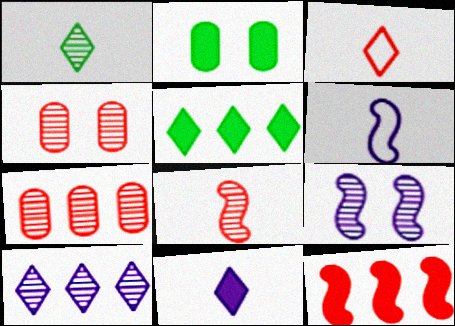[[1, 3, 11], 
[1, 7, 9], 
[2, 11, 12], 
[3, 4, 12], 
[4, 5, 6]]